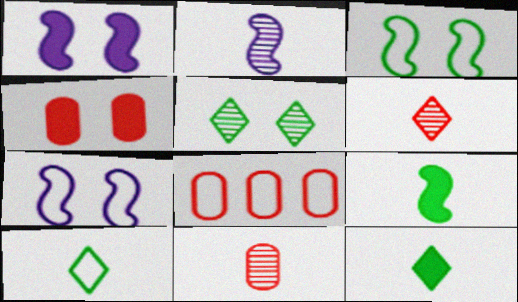[[4, 5, 7], 
[4, 8, 11], 
[7, 8, 10]]